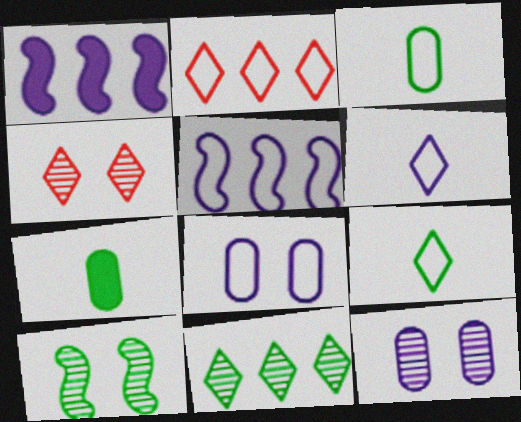[[1, 3, 4], 
[1, 6, 12], 
[4, 5, 7], 
[4, 10, 12], 
[5, 6, 8]]